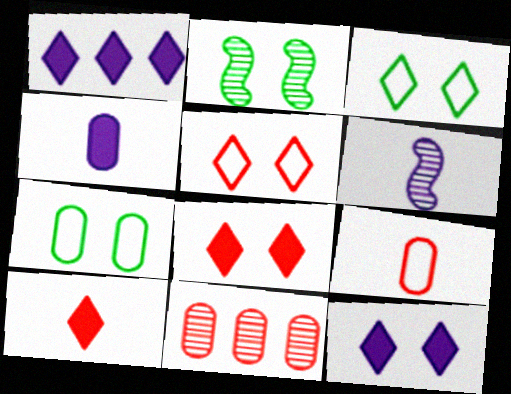[[1, 2, 9], 
[4, 7, 11]]